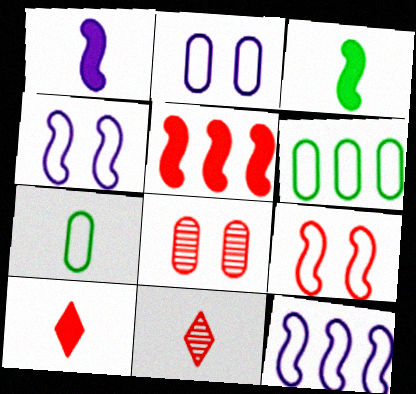[[1, 7, 11]]